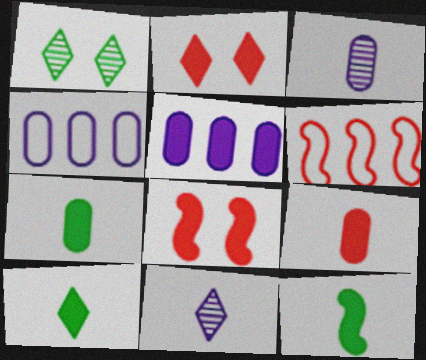[[2, 5, 12], 
[5, 8, 10], 
[7, 10, 12]]